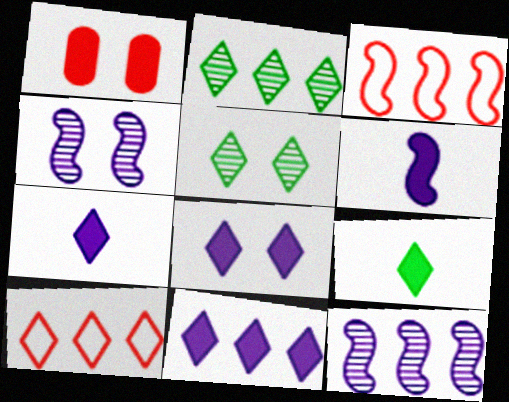[[2, 10, 11], 
[5, 7, 10], 
[7, 8, 11]]